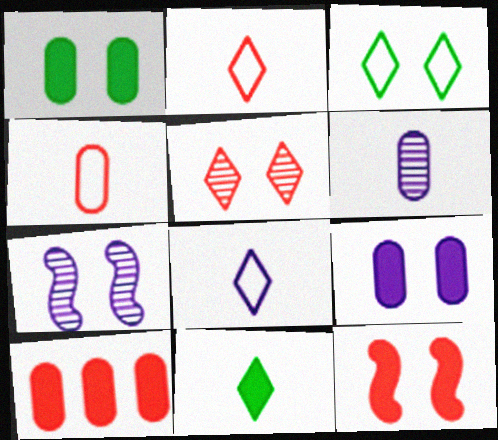[]